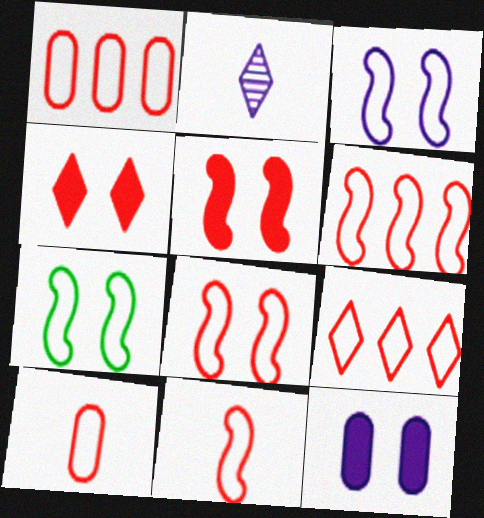[[1, 6, 9], 
[3, 7, 8], 
[6, 8, 11], 
[8, 9, 10]]